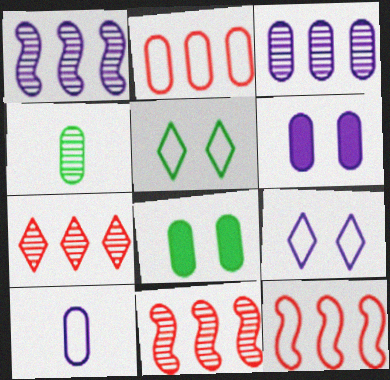[[2, 4, 6], 
[3, 6, 10], 
[5, 10, 12]]